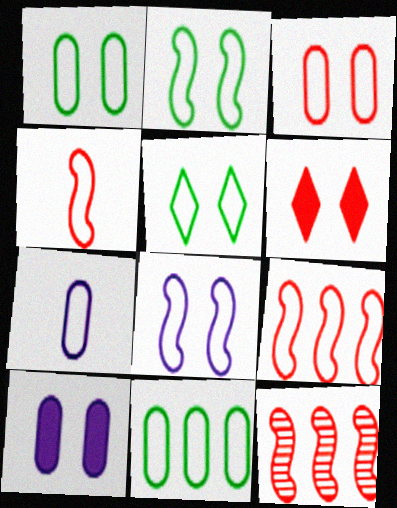[[1, 2, 5], 
[3, 5, 8], 
[3, 7, 11], 
[5, 7, 9]]